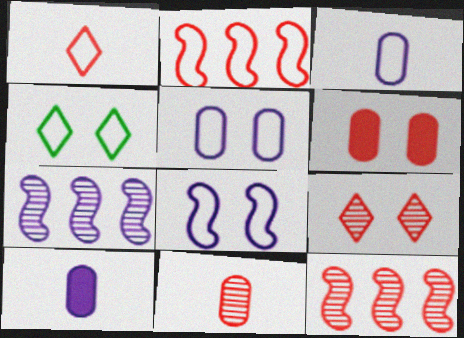[[1, 6, 12], 
[2, 3, 4], 
[4, 10, 12], 
[9, 11, 12]]